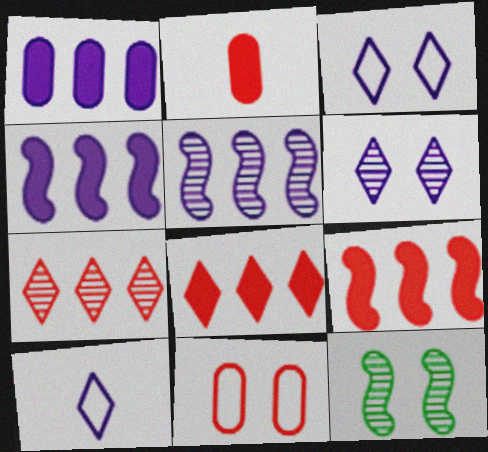[]